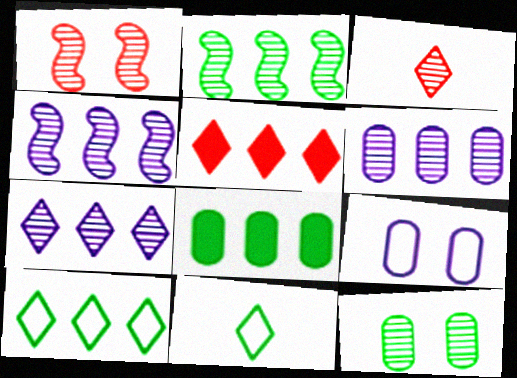[[2, 8, 10], 
[3, 4, 12], 
[4, 6, 7], 
[5, 7, 10]]